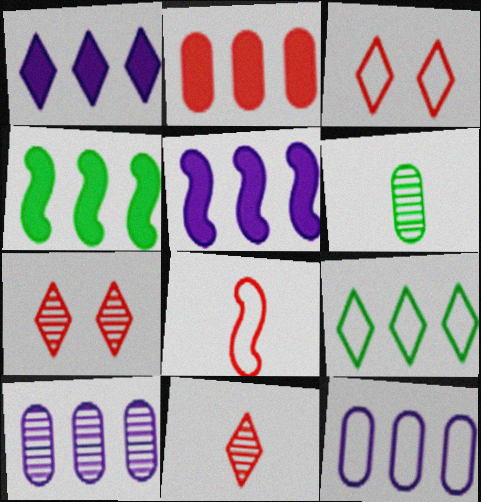[[1, 2, 4], 
[2, 7, 8], 
[3, 5, 6]]